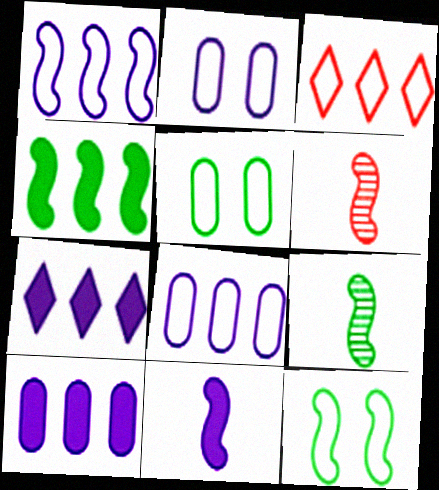[[4, 9, 12], 
[5, 6, 7]]